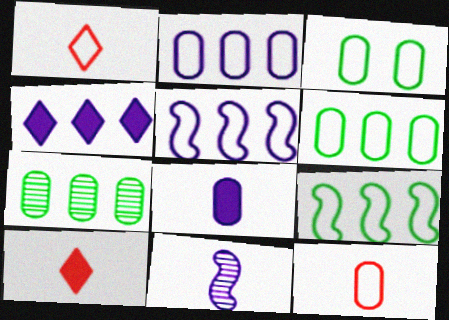[[1, 3, 5], 
[2, 3, 12]]